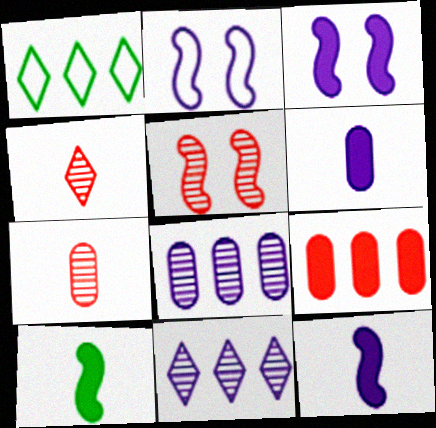[[1, 3, 7], 
[1, 5, 6], 
[2, 6, 11]]